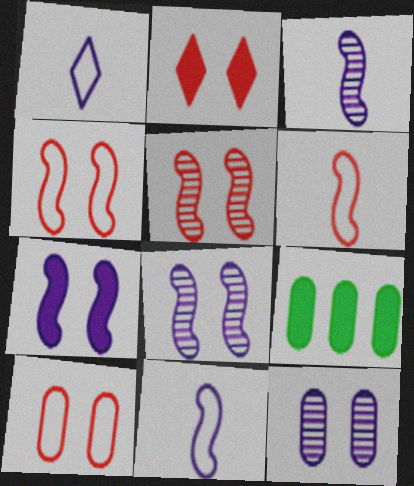[[1, 5, 9], 
[2, 5, 10]]